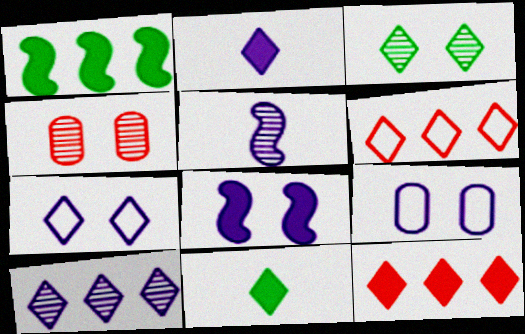[[2, 3, 6], 
[2, 7, 10]]